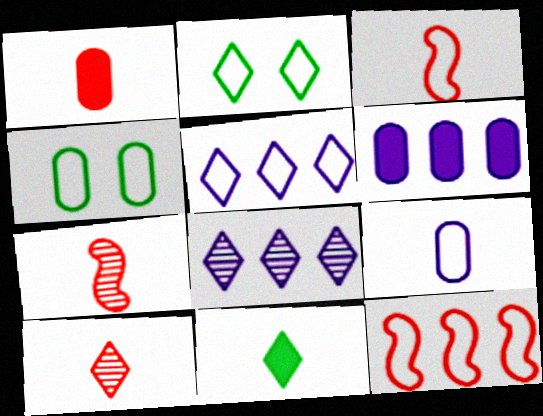[[1, 3, 10], 
[2, 6, 7], 
[2, 9, 12], 
[3, 4, 5], 
[7, 9, 11]]